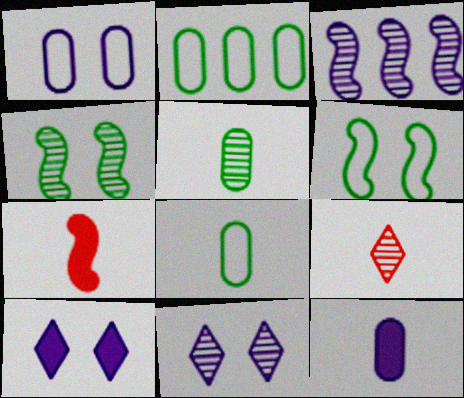[[2, 7, 11], 
[3, 6, 7]]